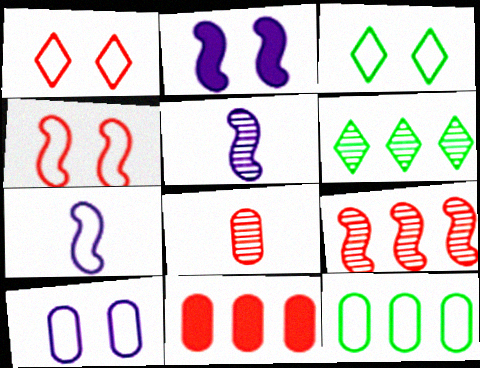[[1, 7, 12], 
[3, 4, 10], 
[3, 5, 11]]